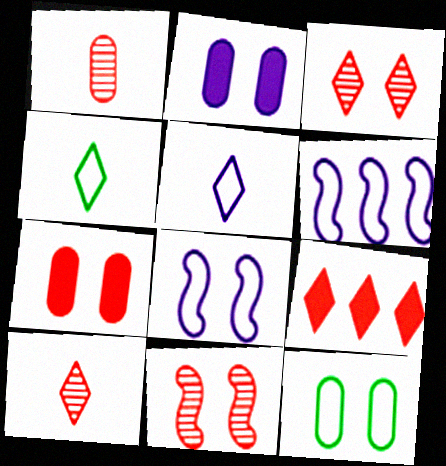[]